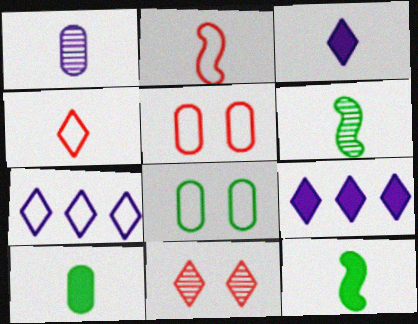[[1, 4, 12], 
[2, 7, 8], 
[5, 6, 9]]